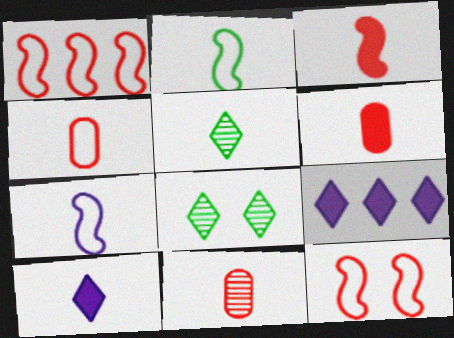[[2, 10, 11], 
[4, 6, 11], 
[5, 6, 7]]